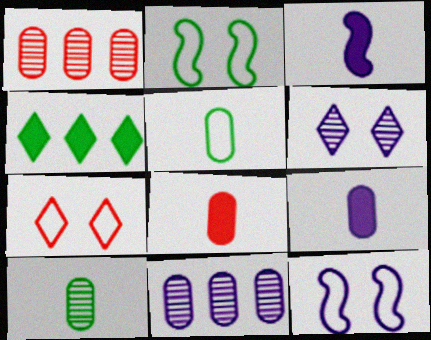[[2, 4, 10]]